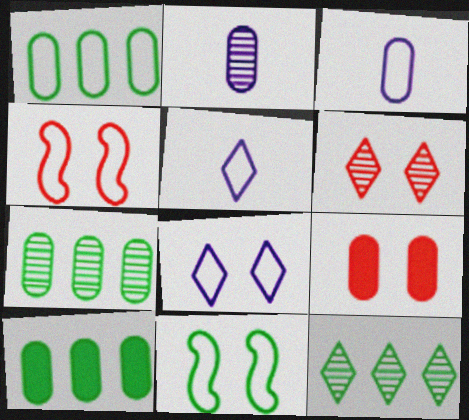[[1, 2, 9], 
[1, 4, 5], 
[1, 7, 10], 
[3, 7, 9], 
[4, 6, 9]]